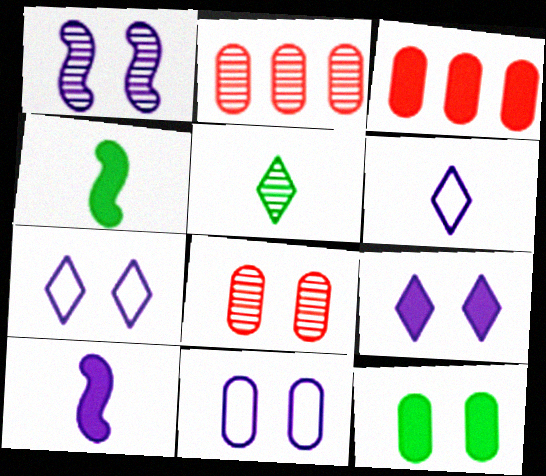[[1, 2, 5], 
[1, 9, 11], 
[2, 4, 7], 
[3, 4, 9], 
[8, 11, 12]]